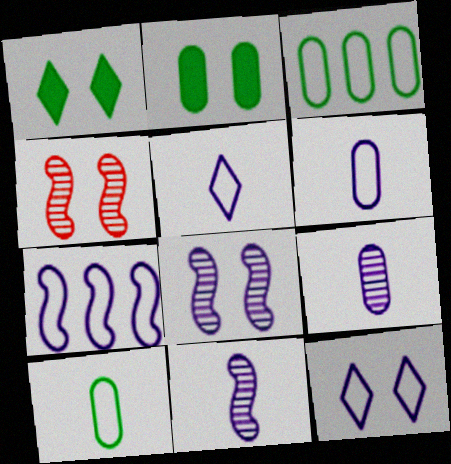[[2, 4, 12], 
[6, 7, 12]]